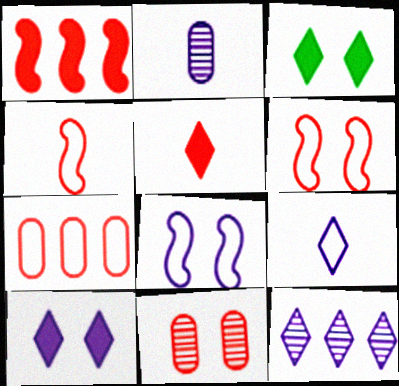[[3, 8, 11], 
[9, 10, 12]]